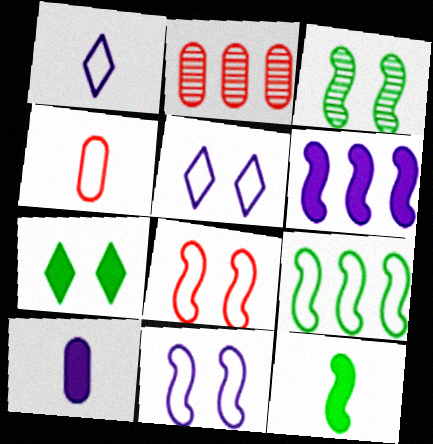[[2, 5, 12], 
[3, 9, 12], 
[4, 5, 9]]